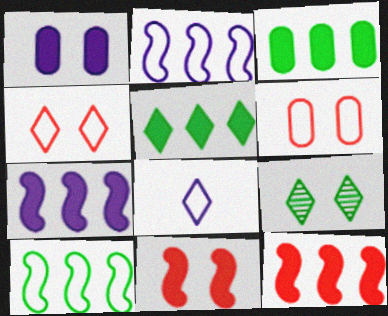[[6, 8, 10]]